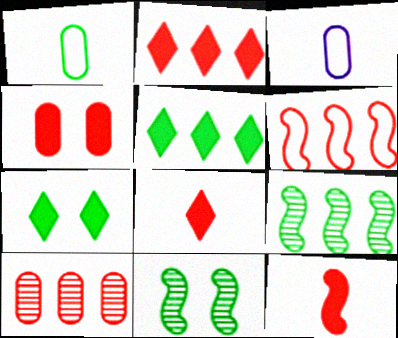[[1, 5, 11], 
[1, 7, 9], 
[2, 3, 11], 
[2, 4, 12], 
[2, 6, 10]]